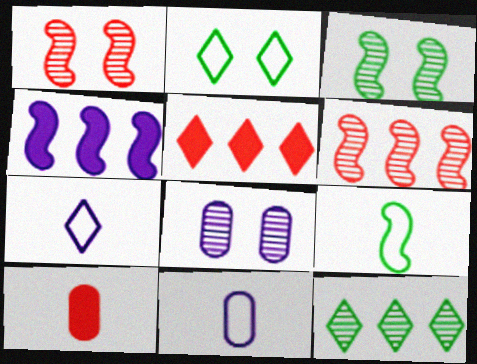[[1, 4, 9], 
[3, 5, 11], 
[4, 7, 8], 
[5, 8, 9]]